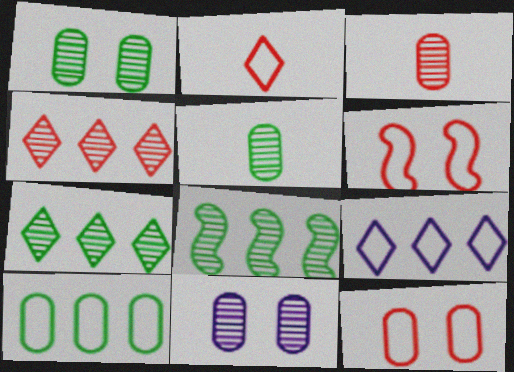[]